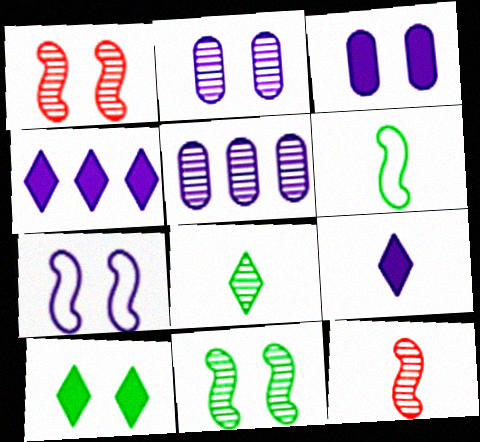[[1, 5, 8], 
[5, 7, 9]]